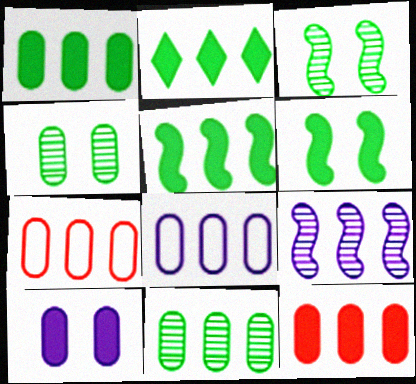[[1, 2, 5], 
[2, 7, 9], 
[8, 11, 12]]